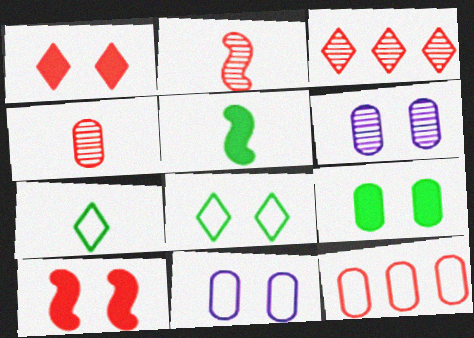[[1, 2, 12], 
[3, 5, 11], 
[6, 8, 10]]